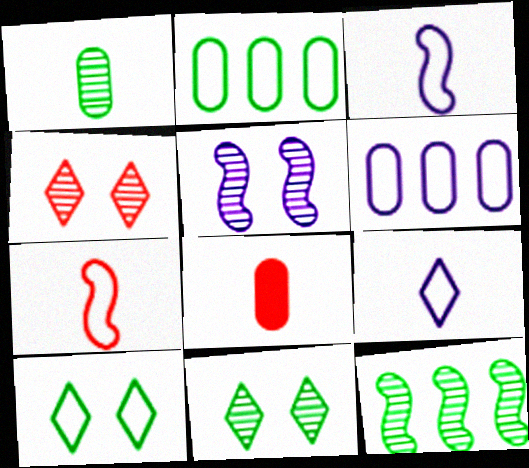[[1, 11, 12], 
[6, 7, 10]]